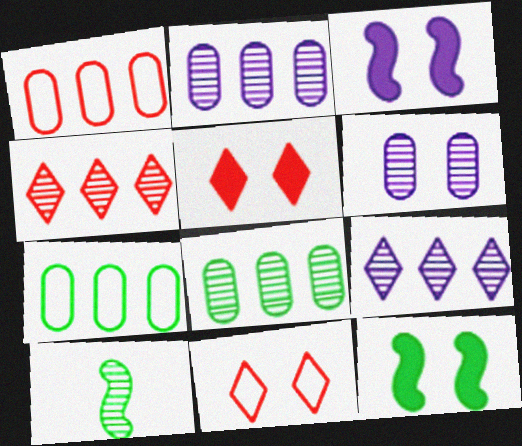[[4, 6, 10], 
[6, 11, 12]]